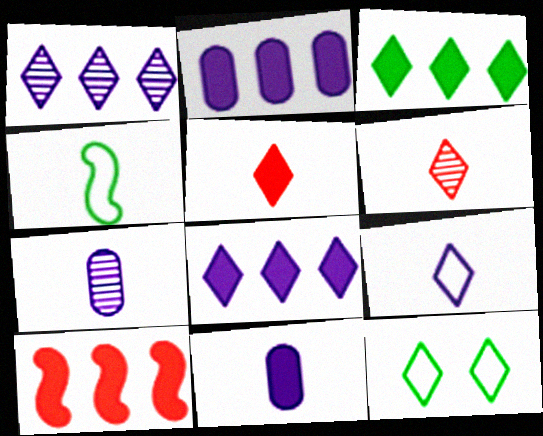[[1, 5, 12], 
[2, 3, 10], 
[4, 5, 7], 
[4, 6, 11], 
[6, 8, 12], 
[7, 10, 12]]